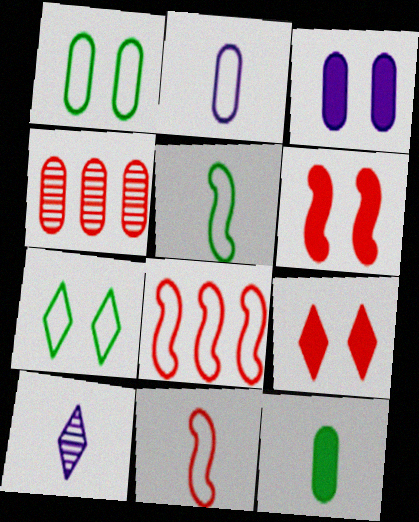[[2, 7, 8], 
[4, 9, 11], 
[10, 11, 12]]